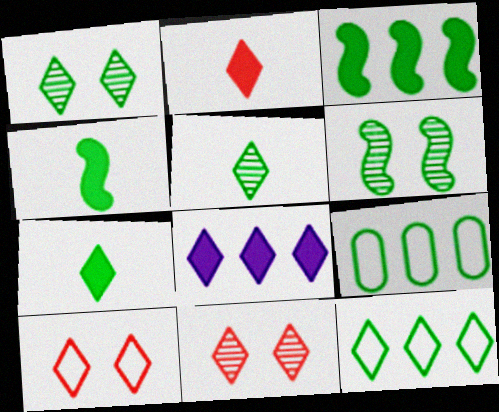[[1, 4, 9], 
[1, 7, 12], 
[5, 8, 10], 
[6, 7, 9]]